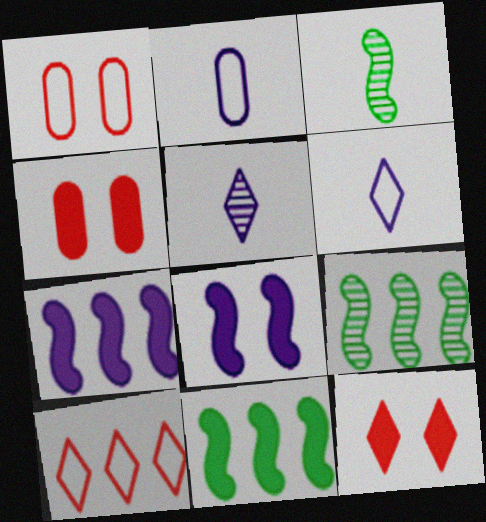[[1, 5, 11], 
[2, 9, 12], 
[4, 6, 9]]